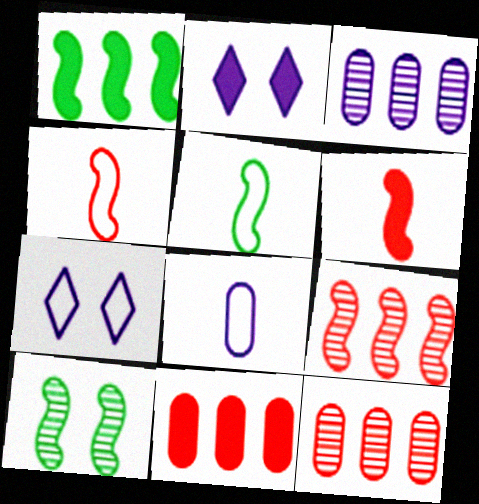[[1, 5, 10], 
[2, 5, 12]]